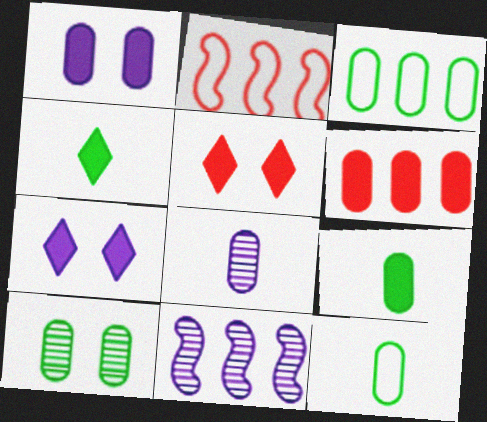[[1, 6, 9], 
[3, 9, 10], 
[5, 11, 12]]